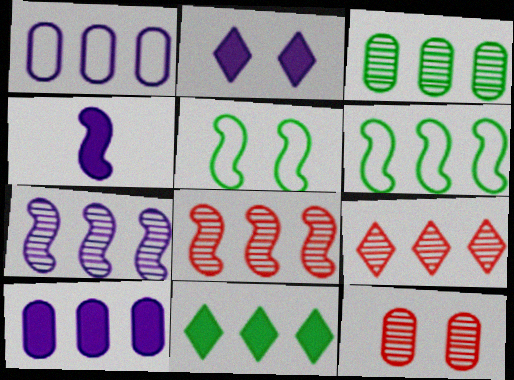[[1, 8, 11], 
[2, 4, 10], 
[2, 5, 12], 
[3, 6, 11], 
[3, 7, 9], 
[4, 5, 8], 
[6, 9, 10]]